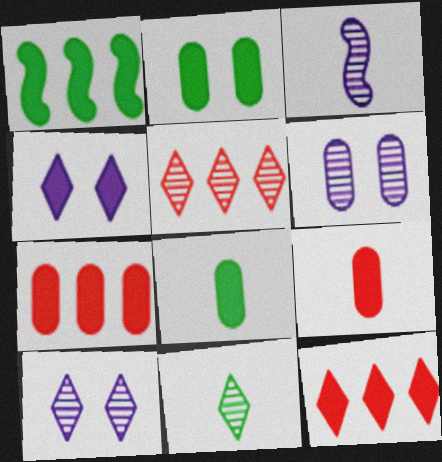[[1, 4, 9], 
[5, 10, 11]]